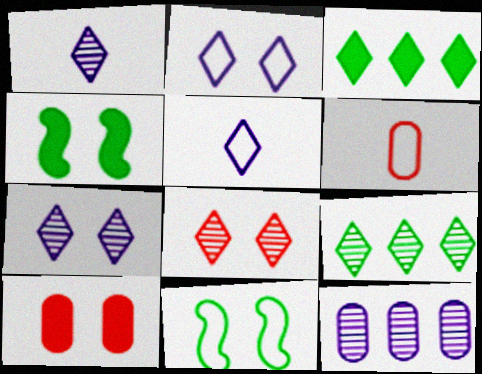[[1, 8, 9], 
[3, 5, 8], 
[7, 10, 11]]